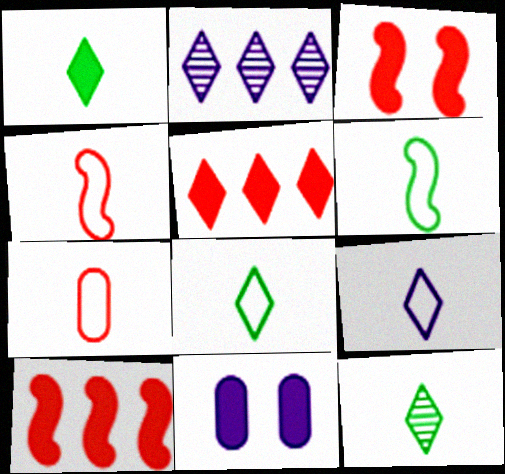[[1, 8, 12], 
[1, 10, 11], 
[6, 7, 9]]